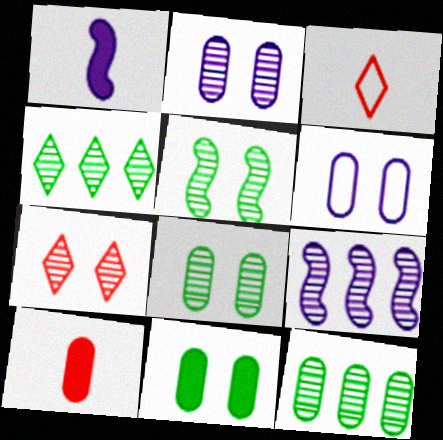[[2, 5, 7], 
[3, 9, 11], 
[6, 10, 12]]